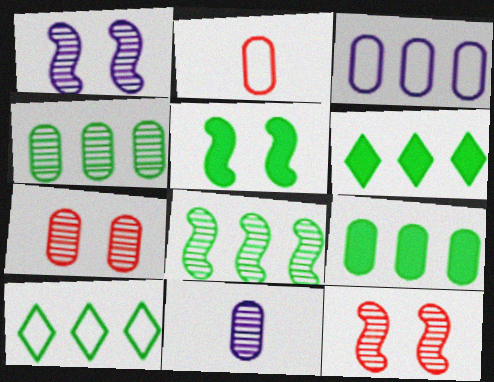[[1, 2, 6], 
[4, 7, 11], 
[8, 9, 10]]